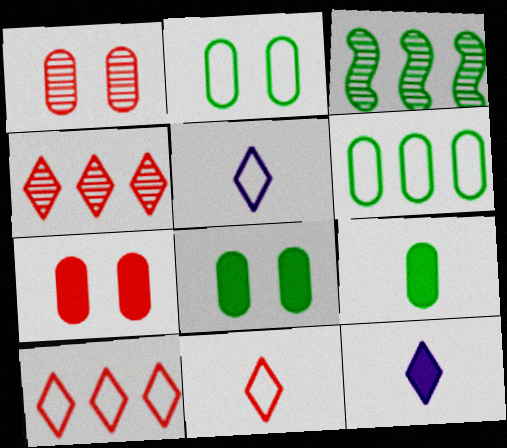[[3, 5, 7]]